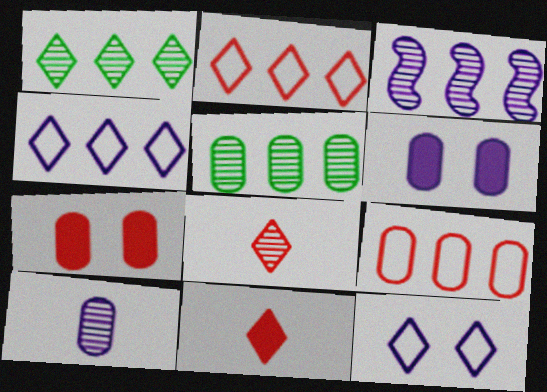[[1, 11, 12]]